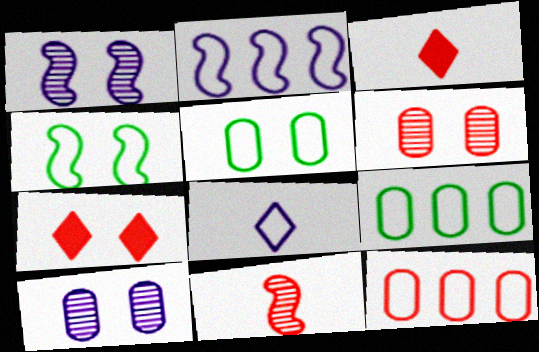[[1, 3, 9], 
[1, 5, 7], 
[4, 7, 10], 
[4, 8, 12], 
[7, 11, 12]]